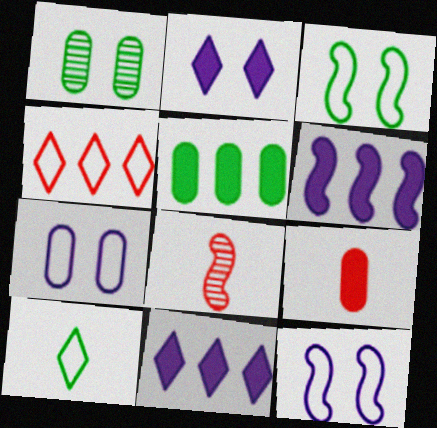[[3, 6, 8]]